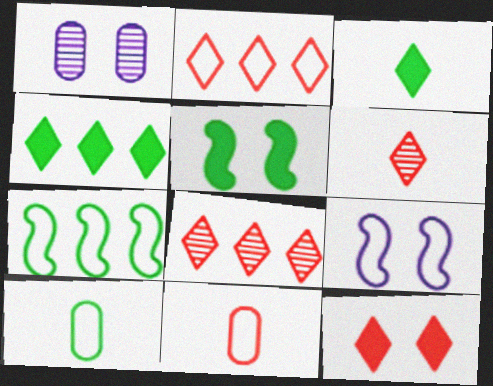[[2, 6, 12], 
[2, 9, 10]]